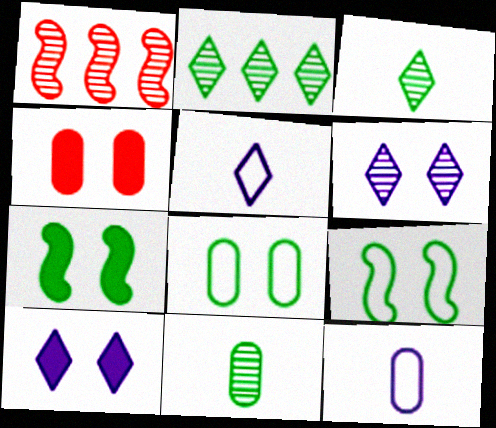[[1, 6, 11], 
[4, 6, 9], 
[4, 7, 10]]